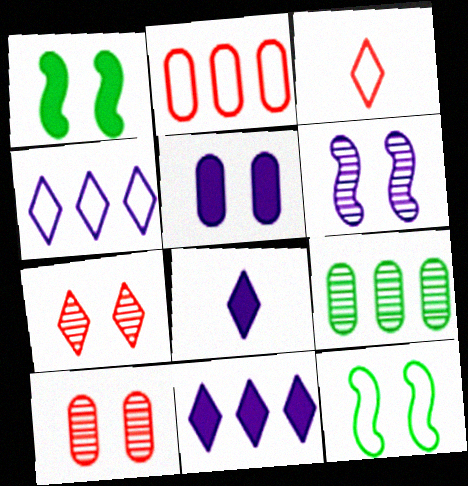[[5, 7, 12]]